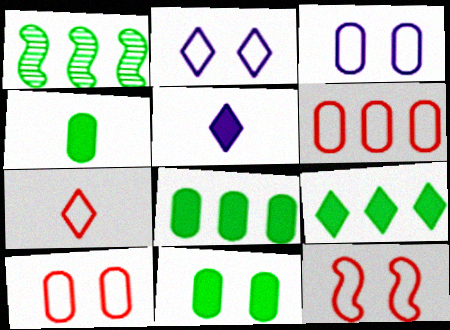[[1, 5, 10], 
[4, 8, 11], 
[6, 7, 12]]